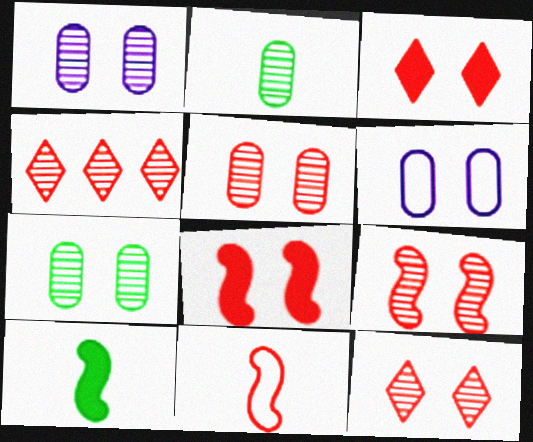[[1, 5, 7], 
[4, 6, 10], 
[5, 9, 12]]